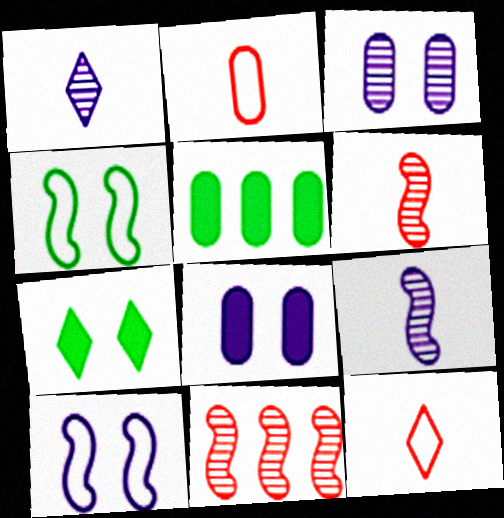[[2, 3, 5]]